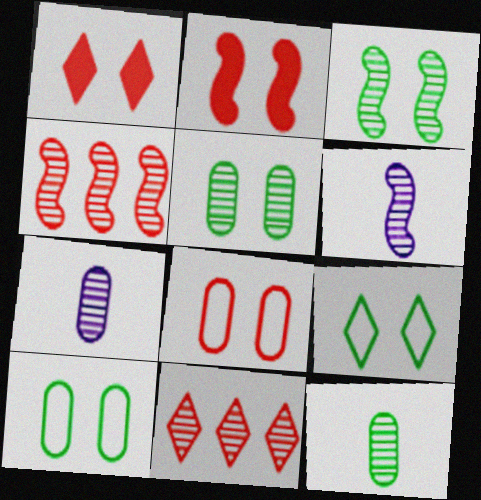[[3, 4, 6], 
[3, 7, 11], 
[5, 6, 11]]